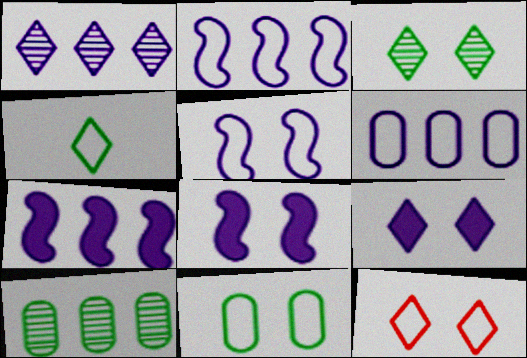[[1, 6, 7], 
[3, 9, 12], 
[5, 11, 12]]